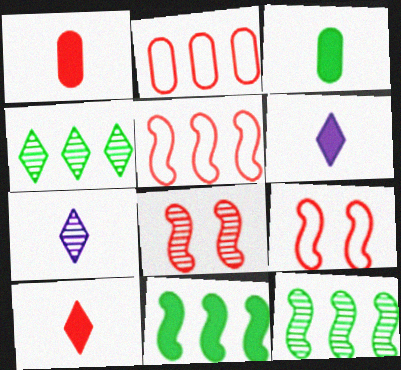[[2, 8, 10]]